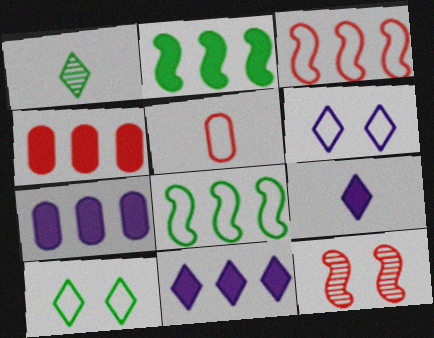[[2, 4, 11], 
[5, 6, 8]]